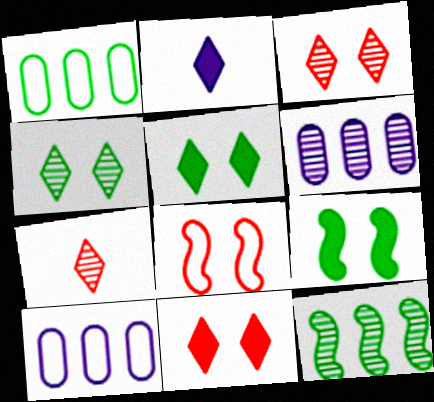[[7, 9, 10]]